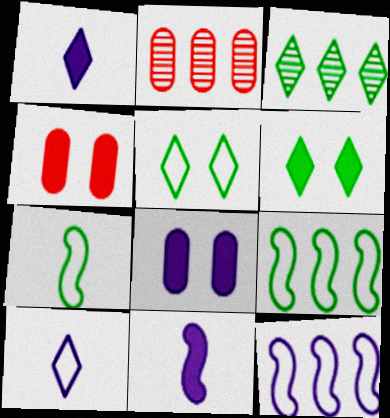[[2, 5, 11]]